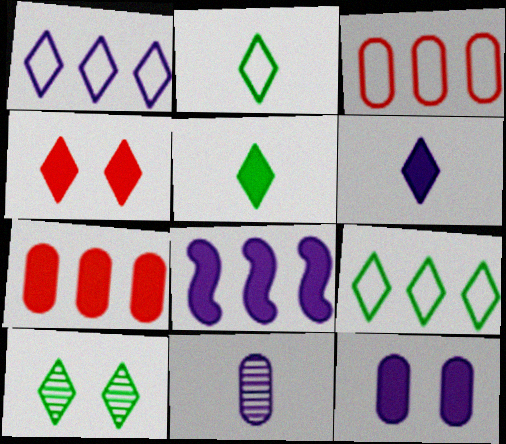[[5, 9, 10], 
[6, 8, 12]]